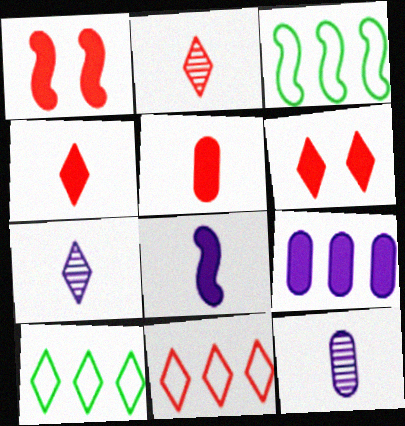[[1, 10, 12], 
[2, 6, 11], 
[3, 6, 12], 
[6, 7, 10]]